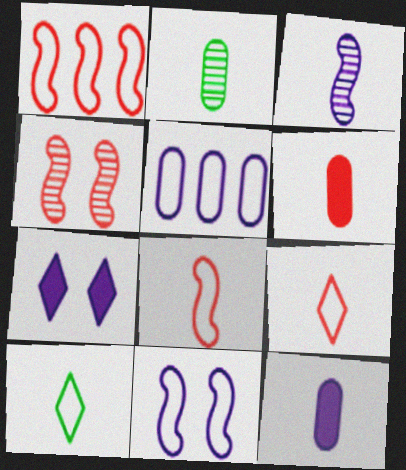[[1, 2, 7], 
[3, 5, 7], 
[3, 6, 10]]